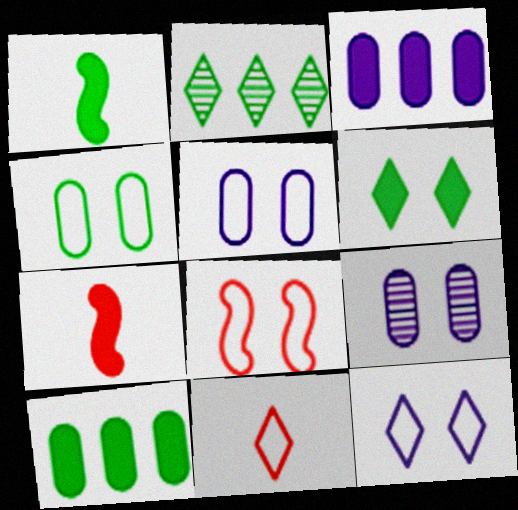[[1, 2, 4], 
[1, 6, 10], 
[2, 5, 7], 
[3, 6, 7], 
[4, 8, 12], 
[6, 8, 9]]